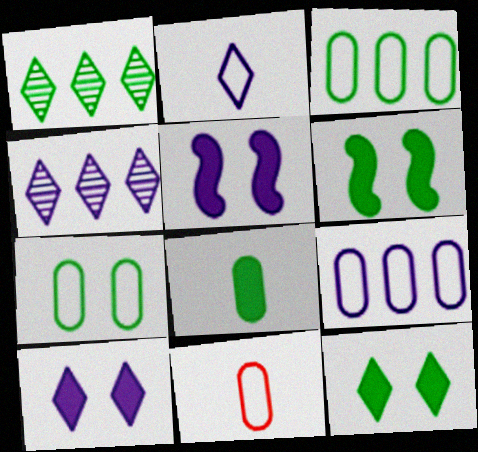[[1, 5, 11], 
[2, 4, 10], 
[4, 6, 11], 
[7, 9, 11]]